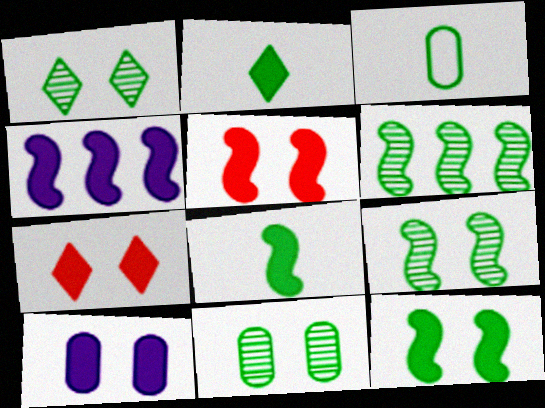[[1, 9, 11], 
[4, 5, 8], 
[7, 10, 12]]